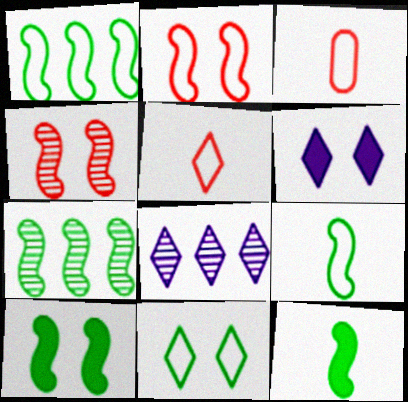[[3, 6, 7], 
[3, 8, 10], 
[7, 9, 10]]